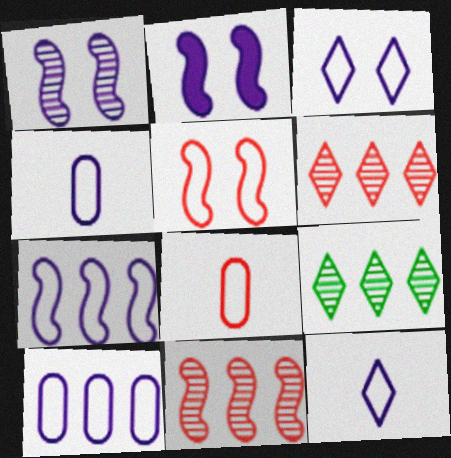[[2, 8, 9], 
[3, 4, 7]]